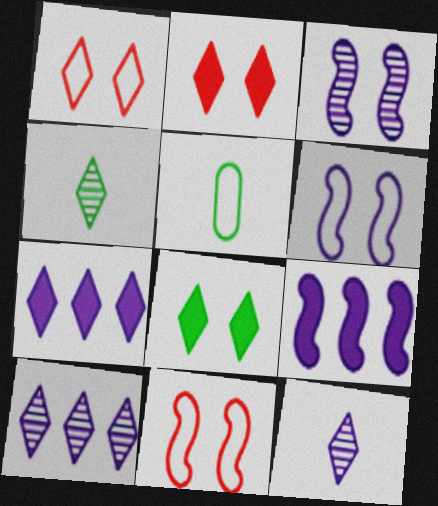[[1, 4, 7]]